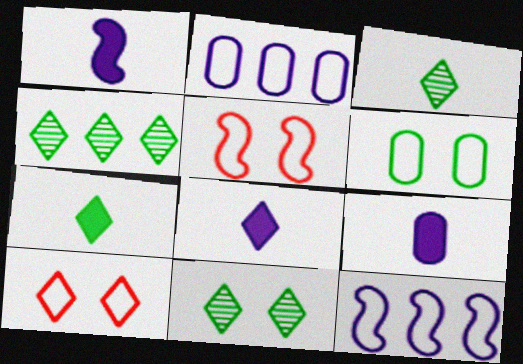[[1, 8, 9], 
[3, 4, 11], 
[4, 5, 9], 
[4, 8, 10]]